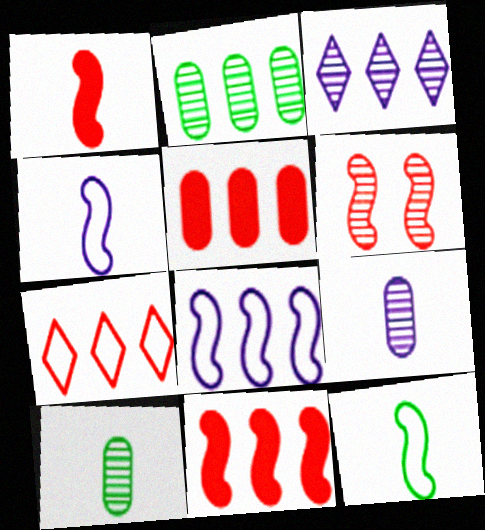[[3, 6, 10]]